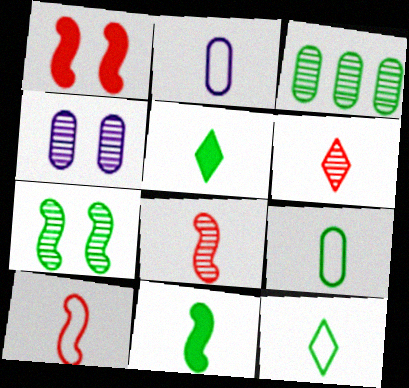[[2, 5, 8], 
[2, 6, 11], 
[2, 10, 12]]